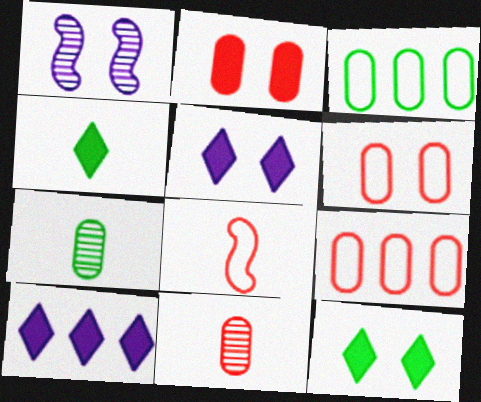[[1, 4, 9], 
[1, 6, 12], 
[2, 9, 11]]